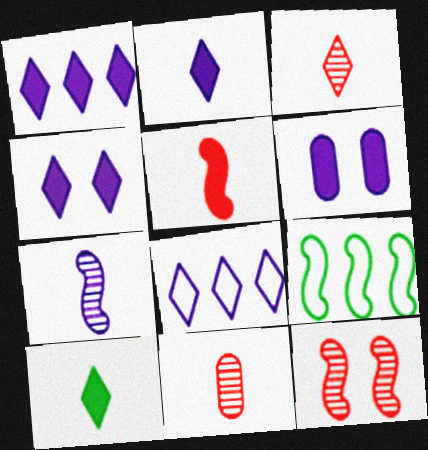[[1, 2, 4], 
[3, 6, 9], 
[4, 9, 11], 
[6, 7, 8]]